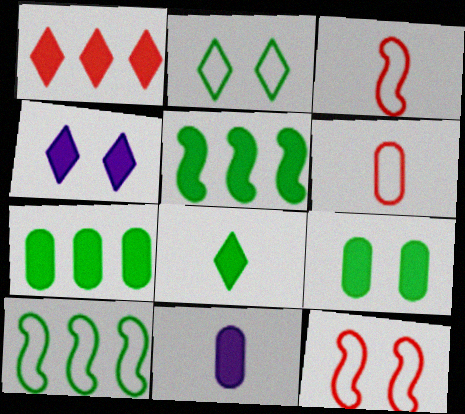[[1, 4, 8], 
[5, 8, 9]]